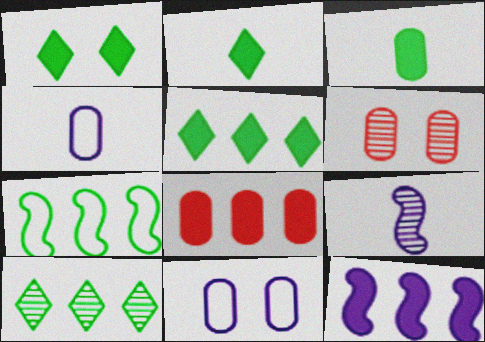[[1, 2, 5], 
[5, 8, 12], 
[6, 9, 10]]